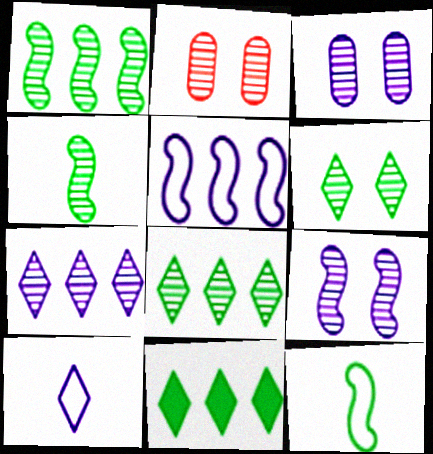[[2, 4, 7], 
[2, 6, 9]]